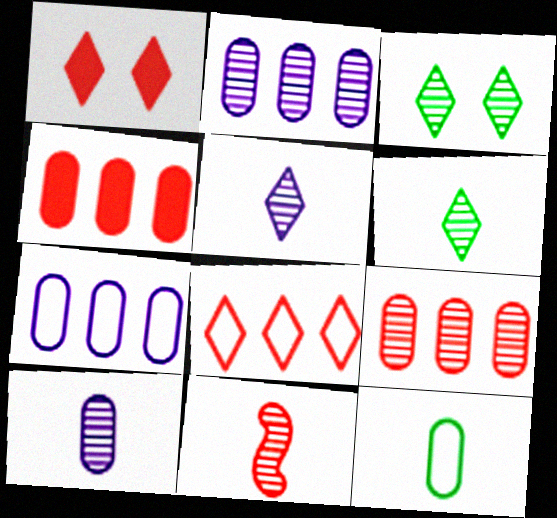[[2, 3, 11], 
[6, 10, 11]]